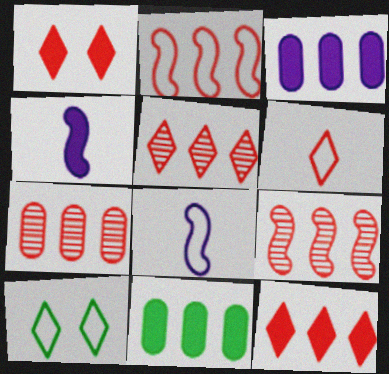[[1, 4, 11], 
[1, 5, 6], 
[2, 7, 12], 
[4, 7, 10], 
[5, 7, 9]]